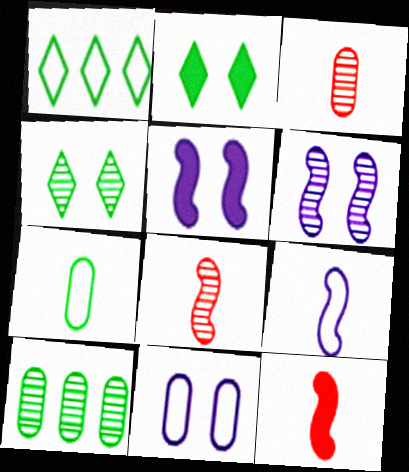[[1, 3, 5]]